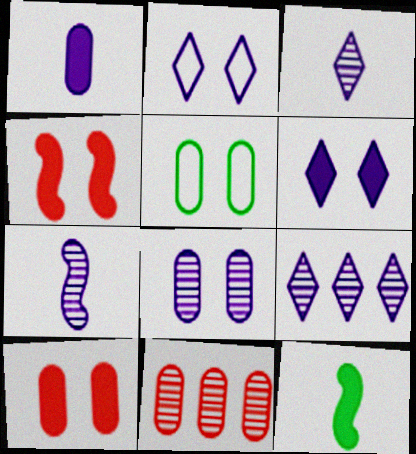[[1, 5, 11], 
[2, 11, 12], 
[5, 8, 10], 
[7, 8, 9]]